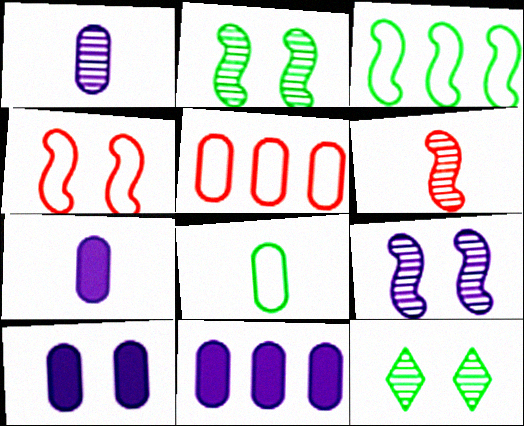[[4, 10, 12], 
[7, 10, 11]]